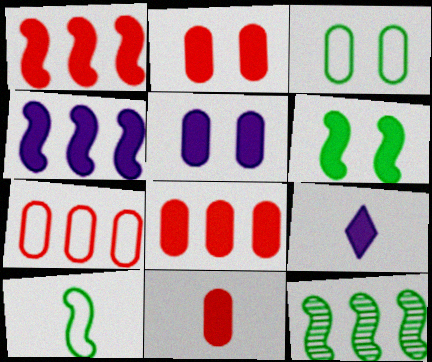[[2, 8, 11], 
[4, 5, 9], 
[6, 8, 9], 
[6, 10, 12]]